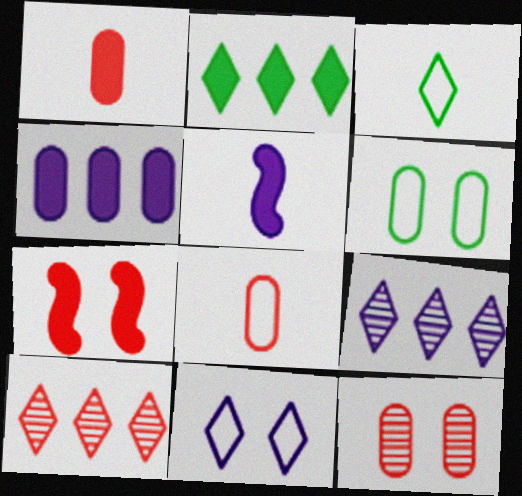[[5, 6, 10], 
[7, 8, 10]]